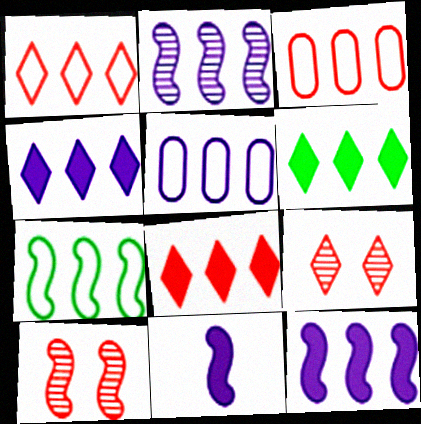[[1, 5, 7], 
[2, 3, 6], 
[2, 4, 5], 
[4, 6, 8], 
[7, 10, 11]]